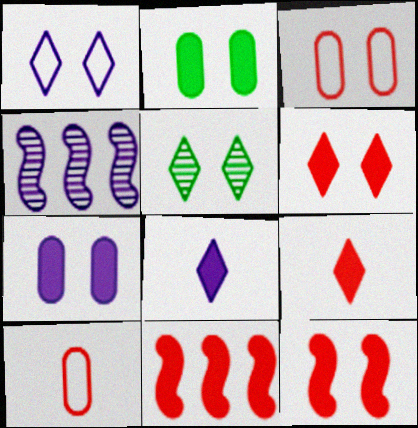[[1, 5, 6], 
[2, 8, 11]]